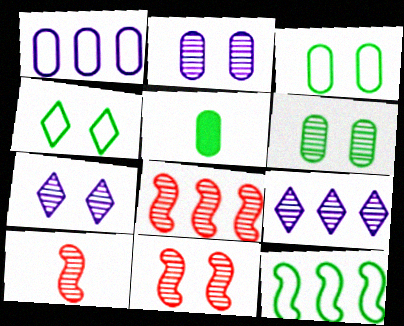[[6, 7, 11], 
[6, 9, 10], 
[8, 10, 11]]